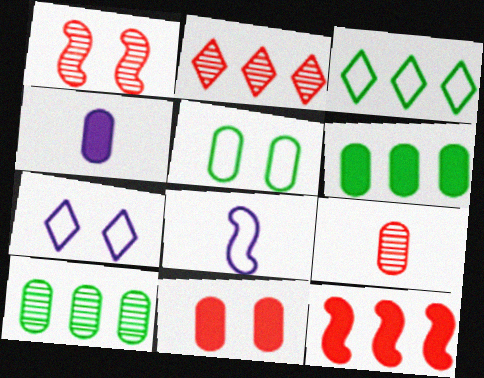[[1, 2, 9], 
[1, 3, 4], 
[4, 6, 11]]